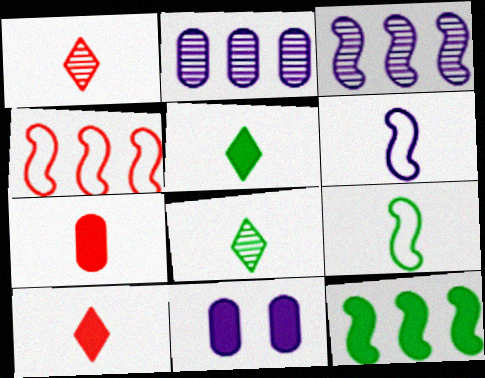[[3, 4, 12], 
[4, 8, 11], 
[6, 7, 8], 
[10, 11, 12]]